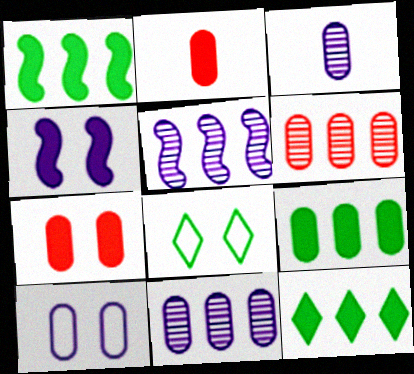[[1, 9, 12], 
[2, 4, 12], 
[2, 5, 8]]